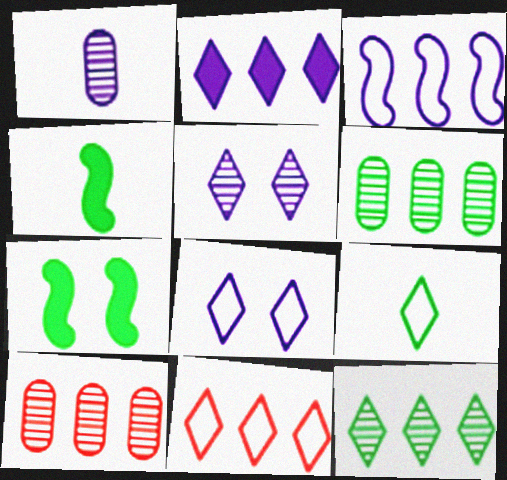[[1, 7, 11], 
[2, 11, 12], 
[4, 8, 10], 
[6, 7, 9], 
[8, 9, 11]]